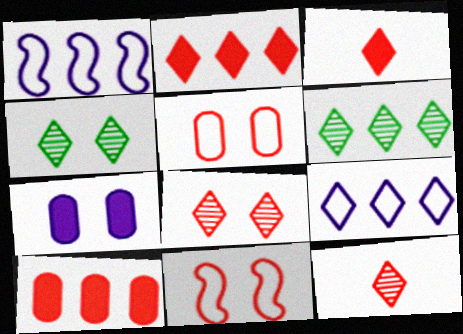[[1, 6, 10], 
[2, 6, 9], 
[3, 4, 9], 
[4, 7, 11], 
[10, 11, 12]]